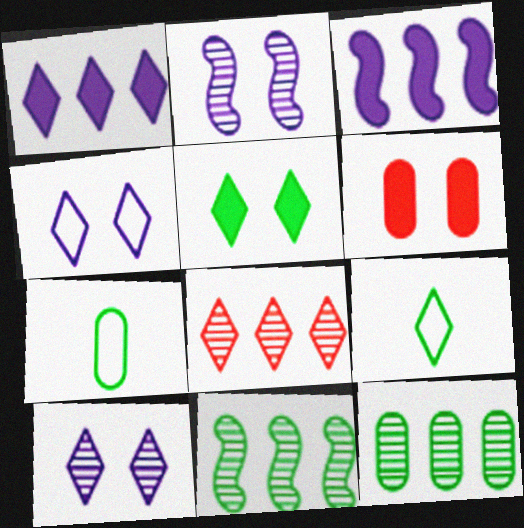[[5, 7, 11]]